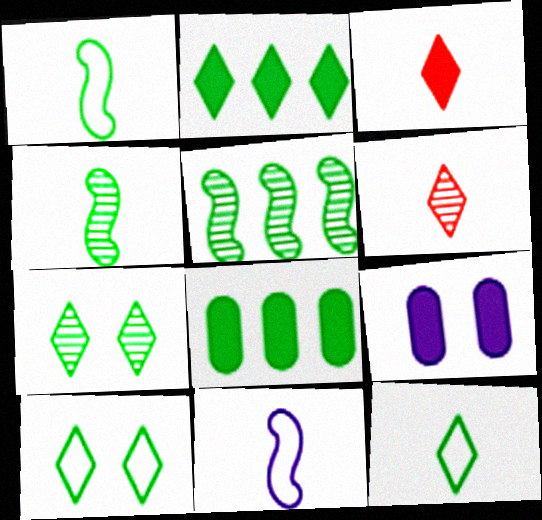[[1, 7, 8], 
[2, 7, 12], 
[4, 8, 10]]